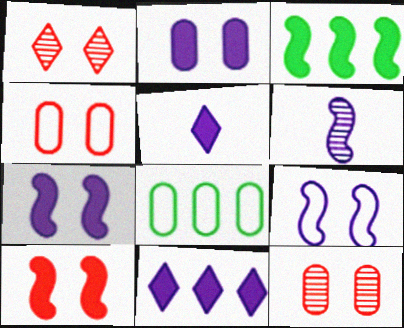[[1, 4, 10]]